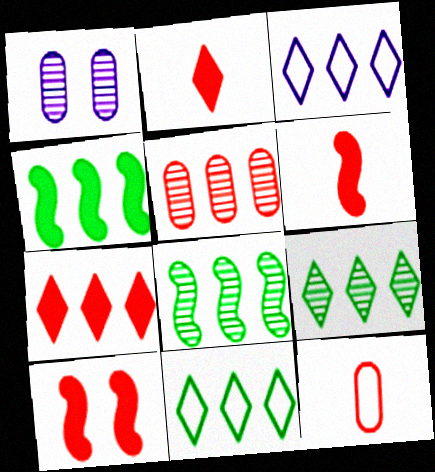[[1, 6, 11], 
[3, 4, 5], 
[3, 7, 9]]